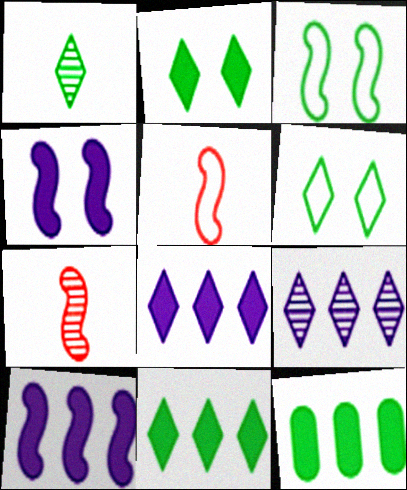[[1, 3, 12], 
[1, 6, 11], 
[3, 7, 10]]